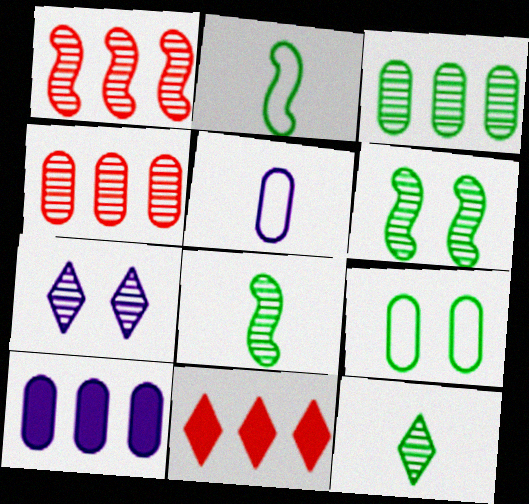[[3, 6, 12], 
[4, 7, 8], 
[5, 6, 11]]